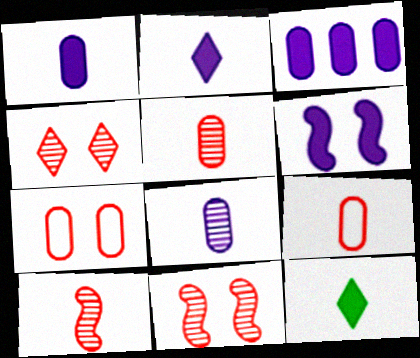[[2, 3, 6]]